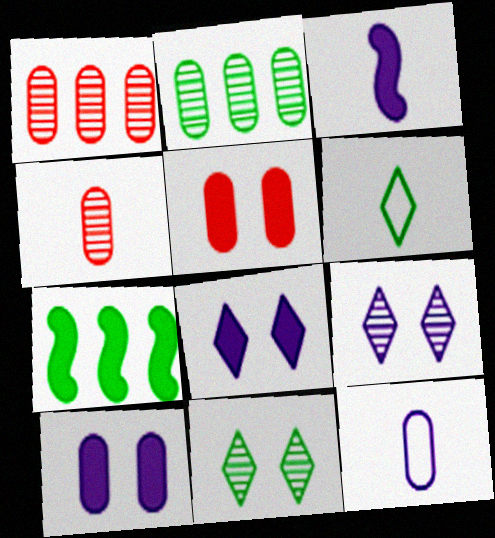[[2, 5, 12], 
[3, 4, 6]]